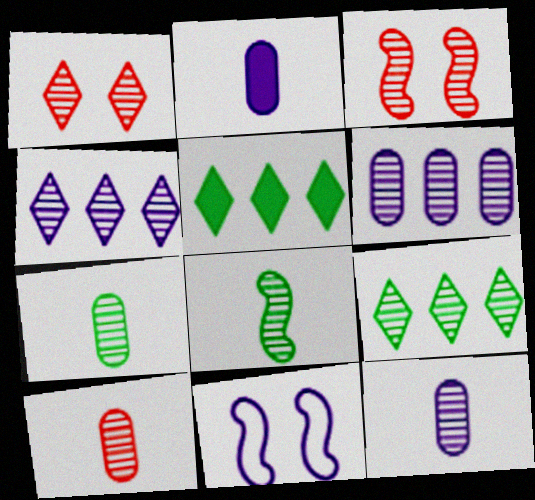[[1, 6, 8], 
[2, 4, 11], 
[3, 4, 7], 
[3, 9, 12], 
[5, 10, 11], 
[7, 10, 12]]